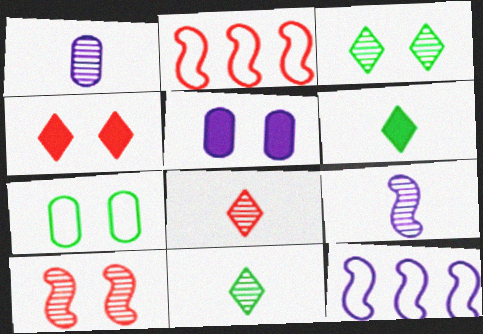[[2, 5, 11]]